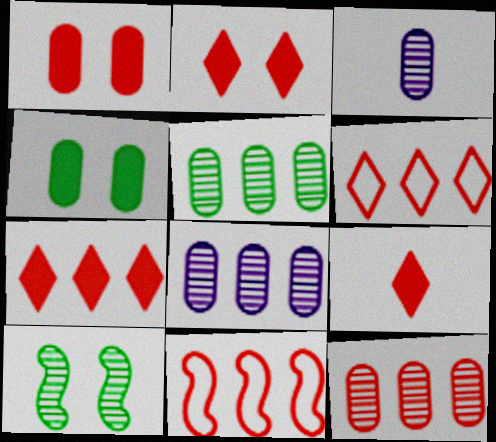[[2, 7, 9], 
[5, 8, 12], 
[7, 11, 12]]